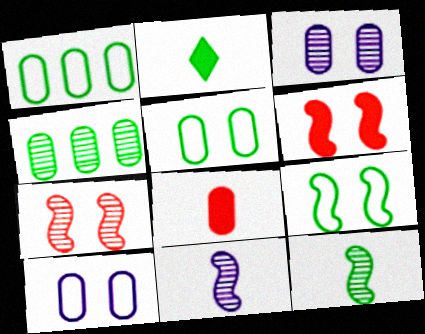[[1, 3, 8], 
[2, 4, 9], 
[4, 8, 10]]